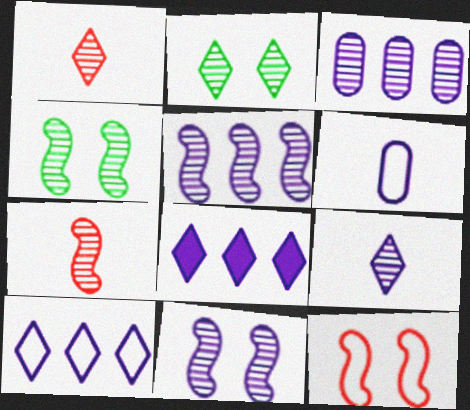[[1, 3, 4], 
[2, 3, 7], 
[3, 9, 11], 
[4, 5, 7], 
[6, 8, 11]]